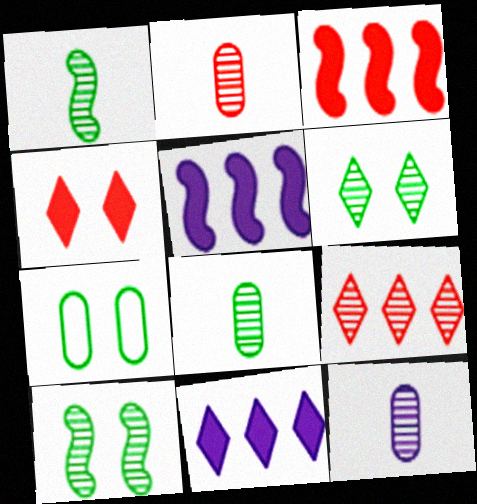[[2, 8, 12], 
[9, 10, 12]]